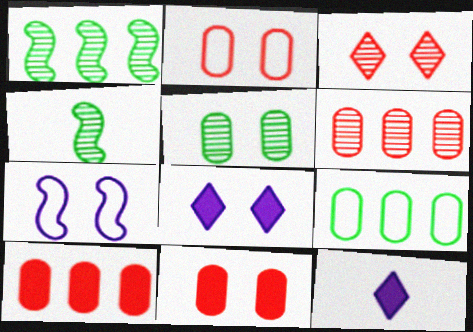[[1, 2, 12]]